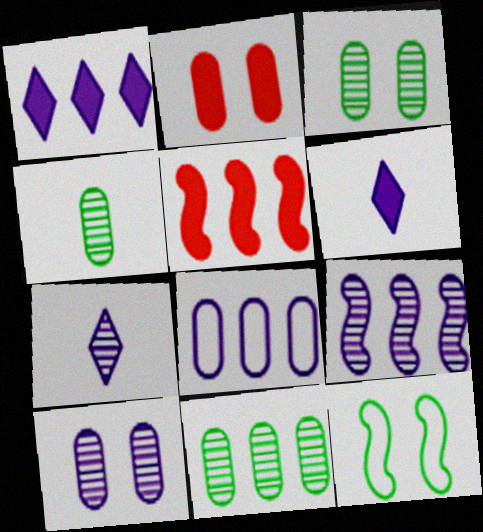[[1, 8, 9], 
[2, 4, 8], 
[3, 4, 11], 
[7, 9, 10]]